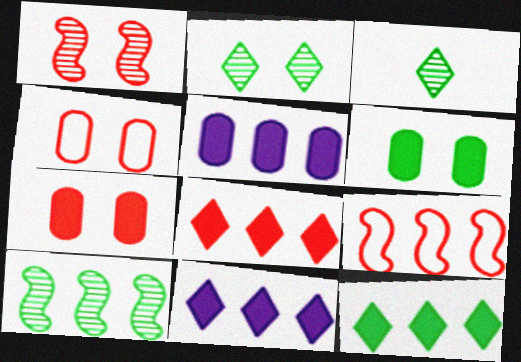[[8, 11, 12]]